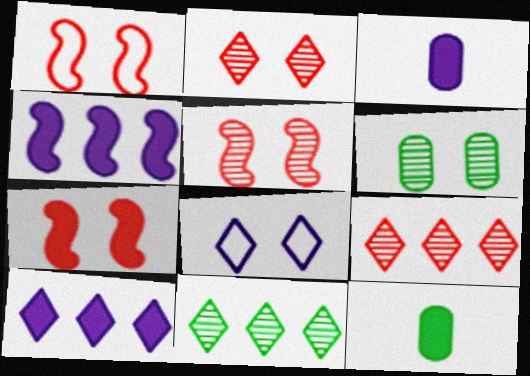[[1, 3, 11], 
[1, 5, 7], 
[6, 7, 8], 
[7, 10, 12]]